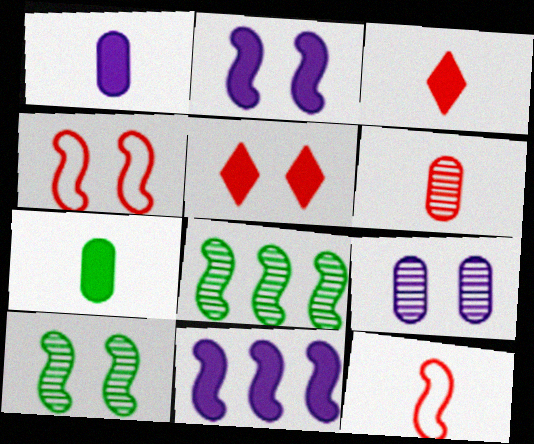[[2, 4, 10], 
[2, 8, 12], 
[3, 6, 12], 
[5, 7, 11], 
[10, 11, 12]]